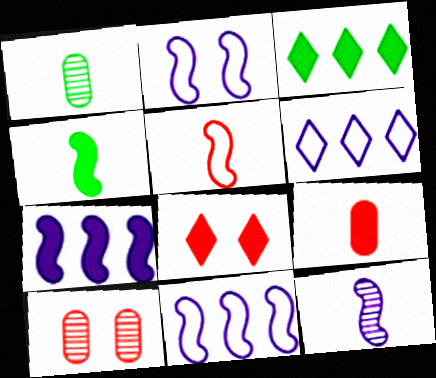[[1, 8, 11], 
[2, 7, 12], 
[4, 5, 12], 
[4, 6, 10]]